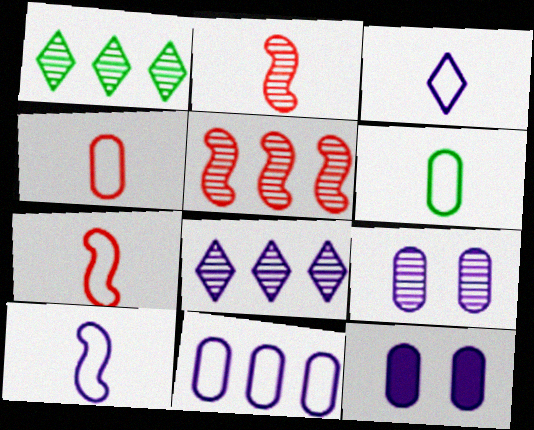[[1, 2, 9], 
[1, 7, 12], 
[3, 6, 7], 
[8, 10, 12]]